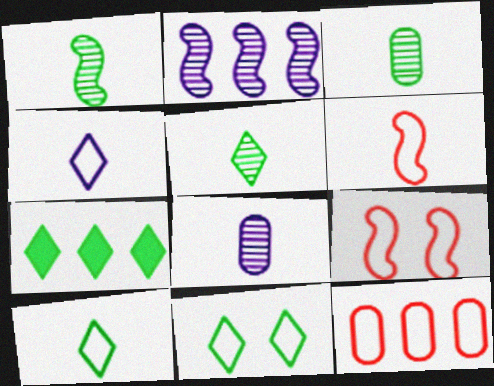[[1, 3, 5], 
[2, 7, 12], 
[5, 7, 11], 
[7, 8, 9]]